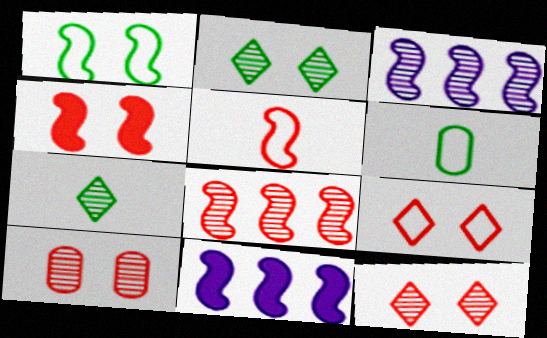[[3, 7, 10], 
[4, 5, 8], 
[4, 9, 10], 
[6, 11, 12]]